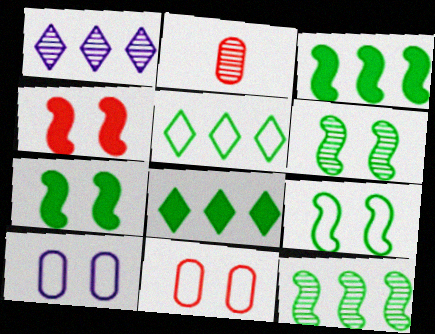[[1, 2, 6], 
[6, 7, 9]]